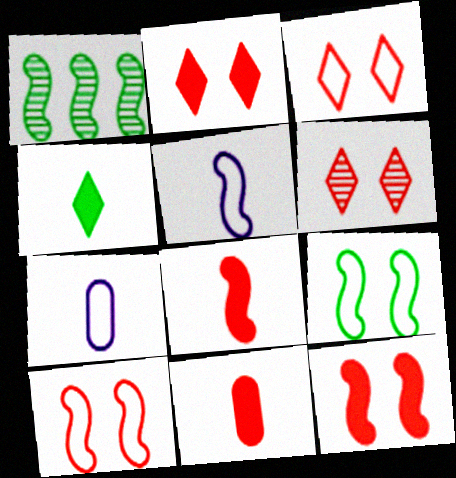[[1, 2, 7], 
[1, 5, 12], 
[2, 3, 6]]